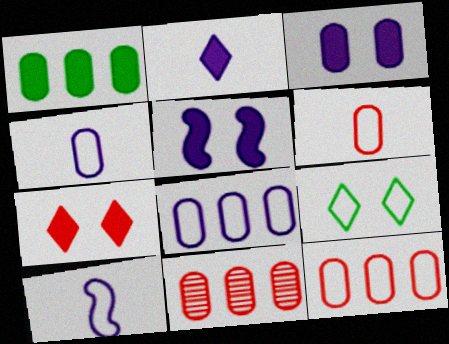[[1, 8, 11], 
[9, 10, 12]]